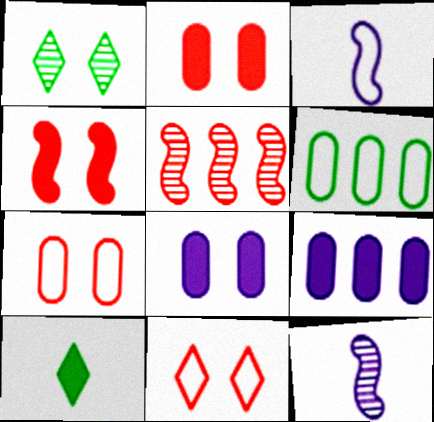[[3, 6, 11], 
[4, 9, 10]]